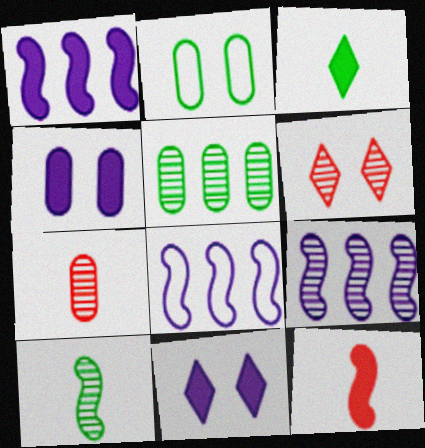[[1, 8, 9]]